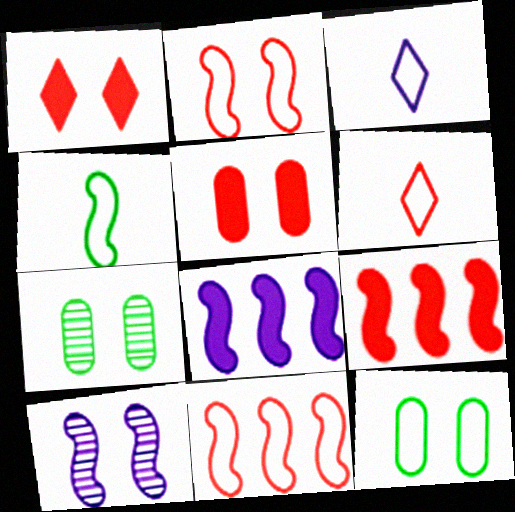[[1, 10, 12], 
[3, 7, 9], 
[3, 11, 12], 
[4, 9, 10], 
[6, 7, 8]]